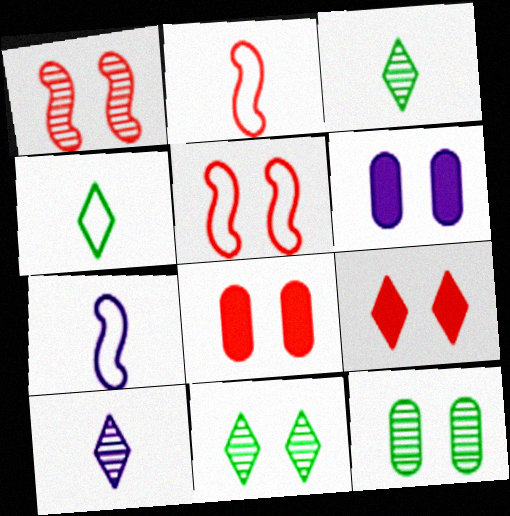[[5, 6, 11]]